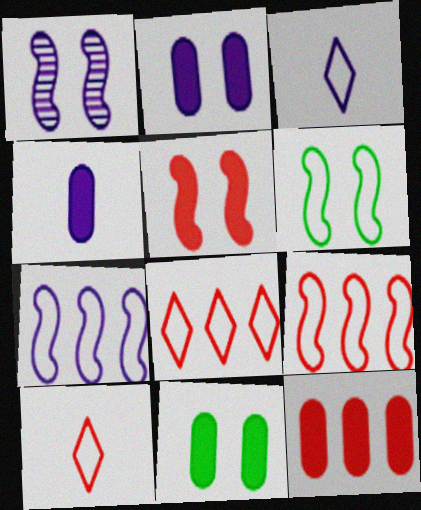[[1, 5, 6], 
[4, 11, 12]]